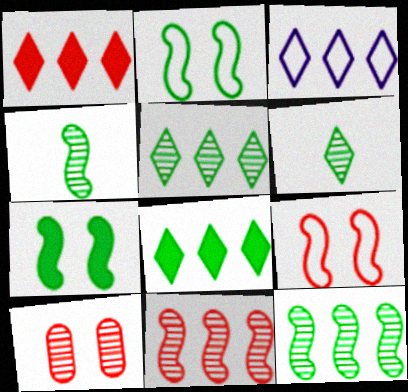[[1, 3, 5]]